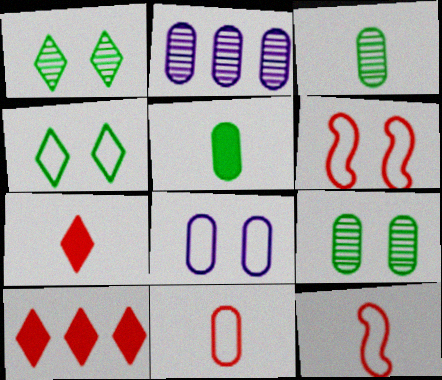[[4, 6, 8]]